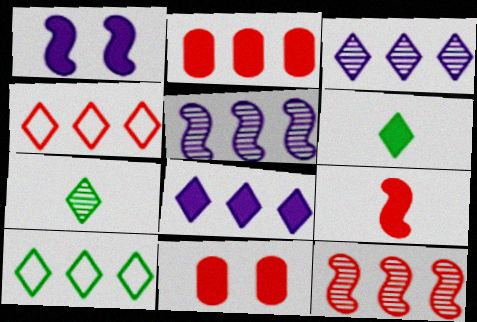[[1, 2, 6], 
[2, 4, 12], 
[2, 5, 10]]